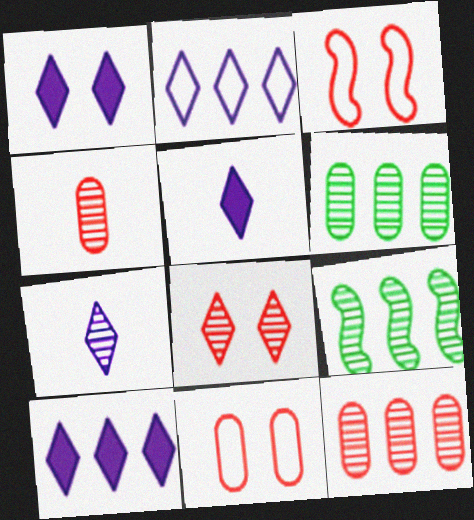[[1, 2, 7], 
[1, 5, 10], 
[3, 5, 6], 
[5, 9, 11]]